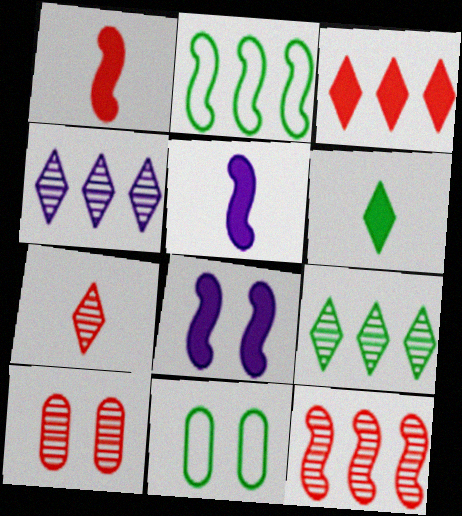[[1, 4, 11], 
[7, 10, 12]]